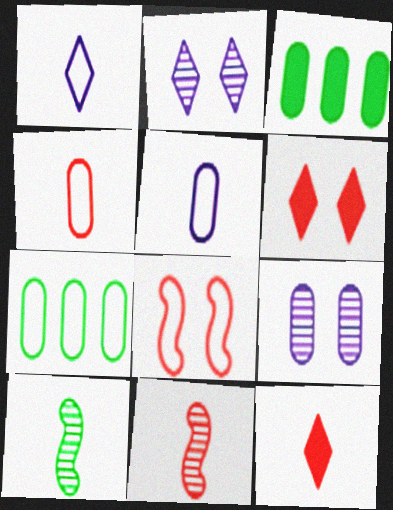[[1, 7, 8], 
[3, 4, 9], 
[4, 11, 12], 
[5, 10, 12]]